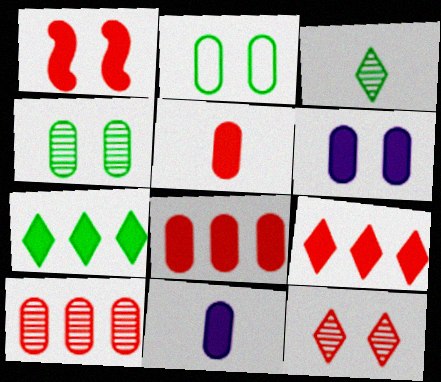[[1, 5, 9], 
[1, 7, 11], 
[2, 10, 11]]